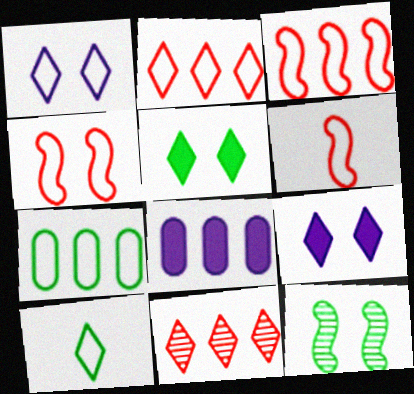[[1, 2, 10], 
[1, 6, 7], 
[3, 4, 6], 
[9, 10, 11]]